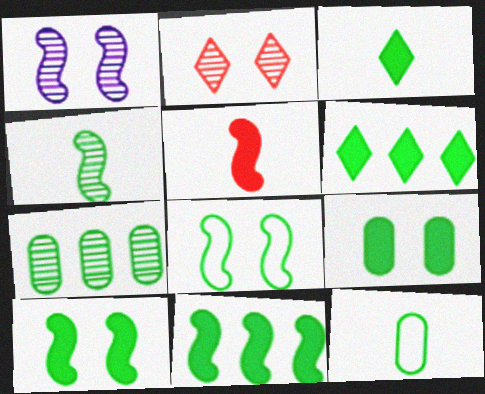[[3, 4, 12], 
[3, 7, 8], 
[3, 9, 11], 
[4, 8, 11], 
[7, 9, 12]]